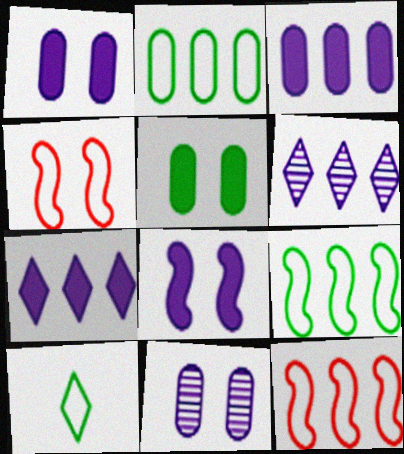[]